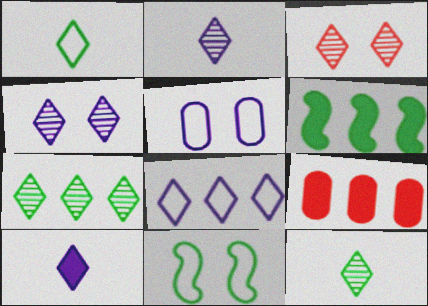[[2, 3, 7], 
[2, 9, 11], 
[4, 8, 10]]